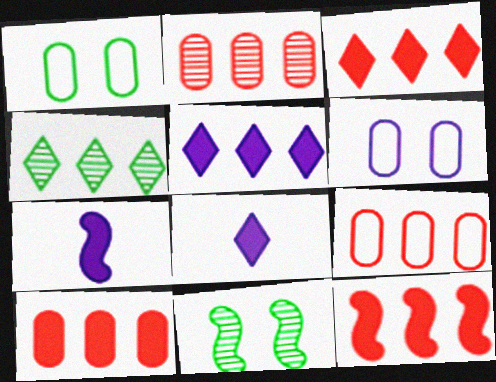[[2, 9, 10], 
[3, 10, 12], 
[8, 9, 11]]